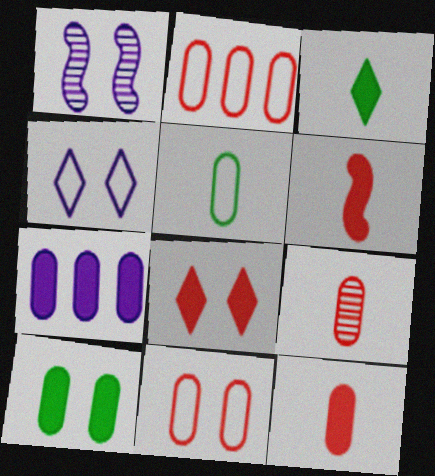[[1, 2, 3], 
[7, 10, 12]]